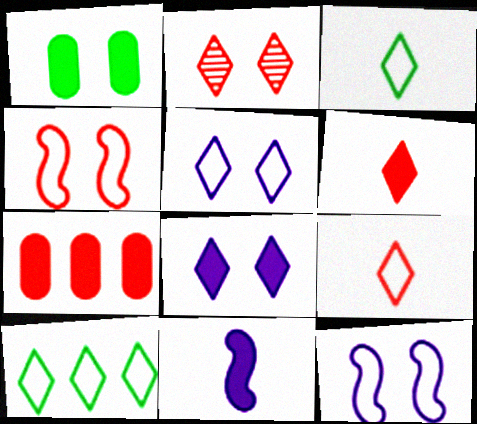[[1, 2, 12], 
[5, 9, 10]]